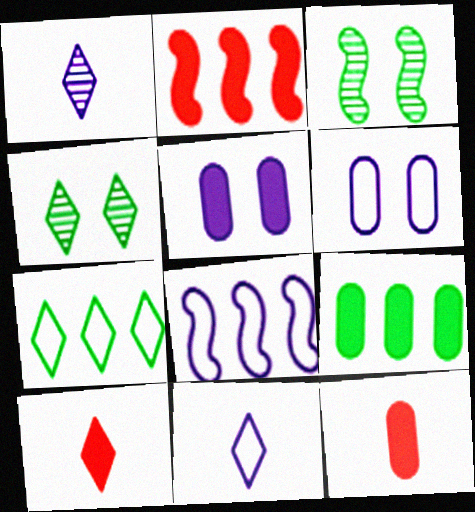[[1, 5, 8], 
[4, 8, 12], 
[5, 9, 12], 
[6, 8, 11]]